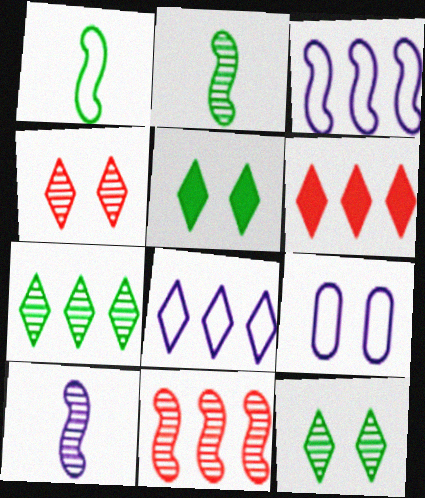[[2, 6, 9], 
[6, 7, 8]]